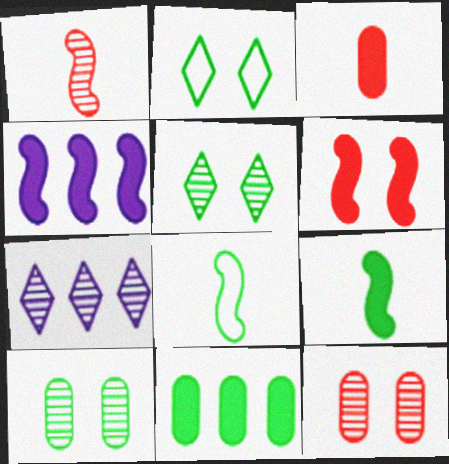[[1, 7, 10], 
[4, 6, 9], 
[5, 8, 11]]